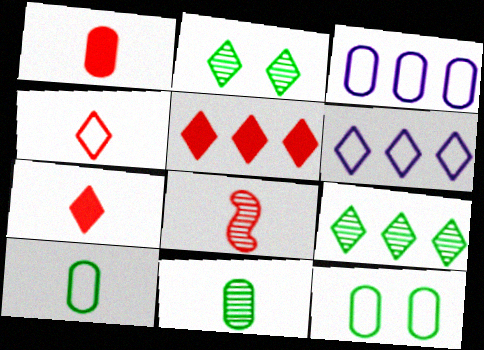[[1, 4, 8], 
[2, 6, 7], 
[5, 6, 9]]